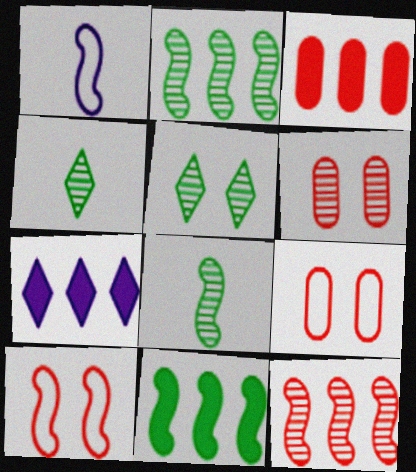[[1, 3, 5], 
[3, 7, 11], 
[7, 8, 9]]